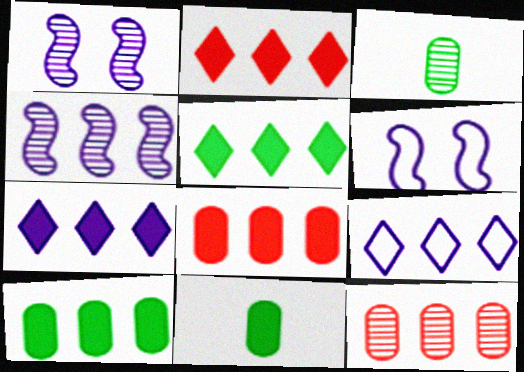[[2, 3, 6], 
[2, 5, 7]]